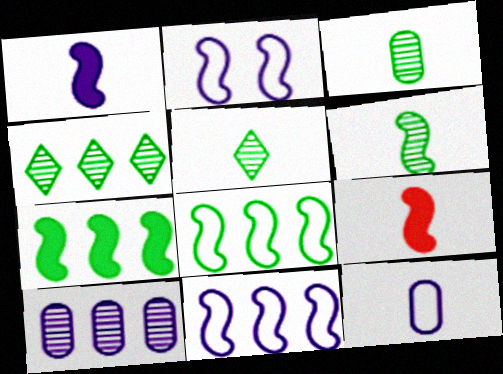[[3, 5, 6], 
[5, 9, 12]]